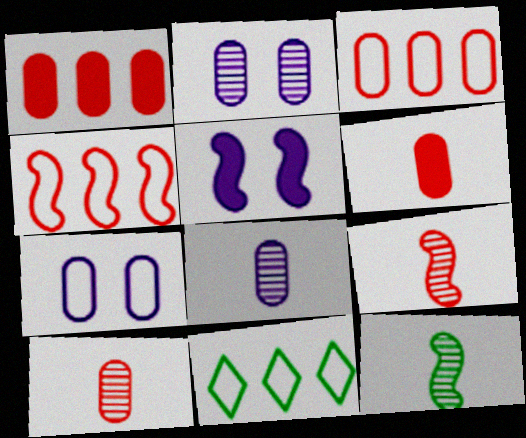[[4, 5, 12], 
[5, 10, 11]]